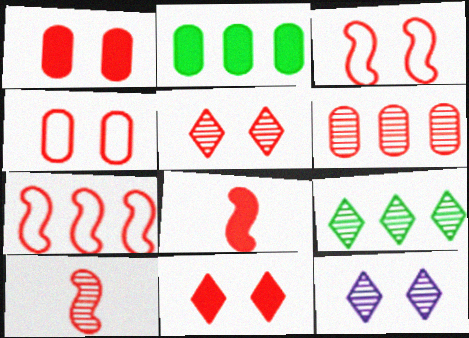[[1, 3, 5], 
[5, 6, 10]]